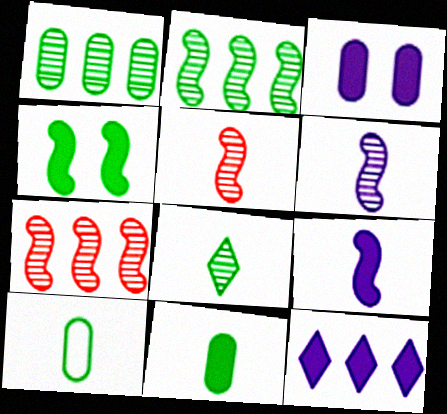[[3, 9, 12]]